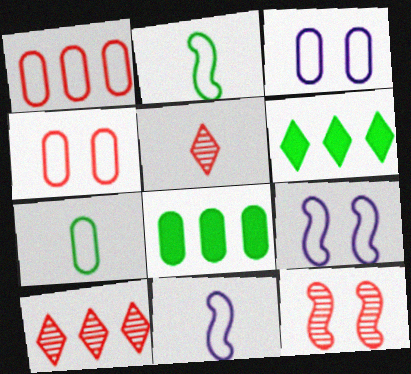[[1, 3, 7], 
[5, 8, 9]]